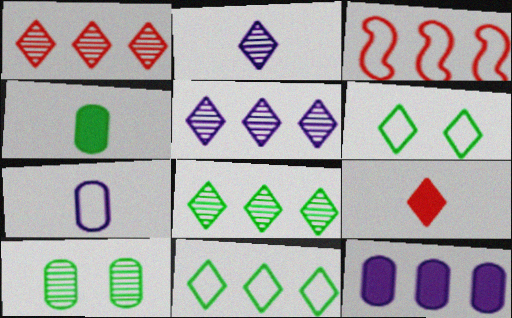[[1, 5, 8], 
[3, 6, 7], 
[3, 8, 12], 
[5, 6, 9]]